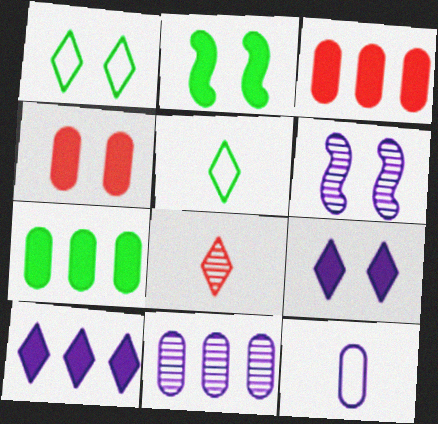[[1, 4, 6], 
[1, 8, 10], 
[2, 4, 9], 
[3, 5, 6], 
[6, 10, 12]]